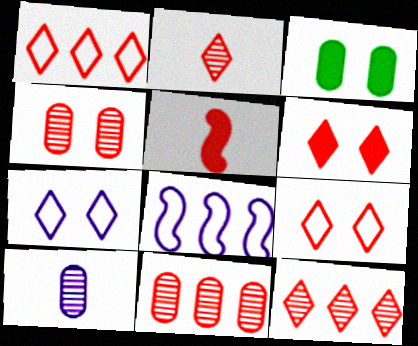[[1, 2, 6], 
[1, 4, 5], 
[2, 3, 8], 
[5, 9, 11]]